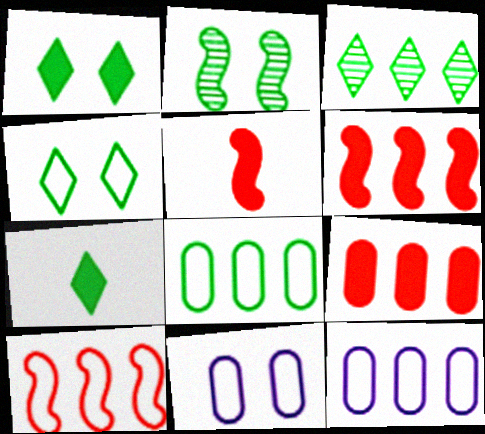[[2, 7, 8], 
[3, 4, 7], 
[3, 5, 11], 
[3, 6, 12]]